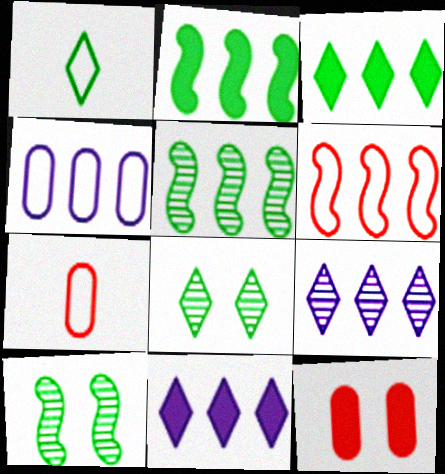[[1, 3, 8], 
[7, 10, 11]]